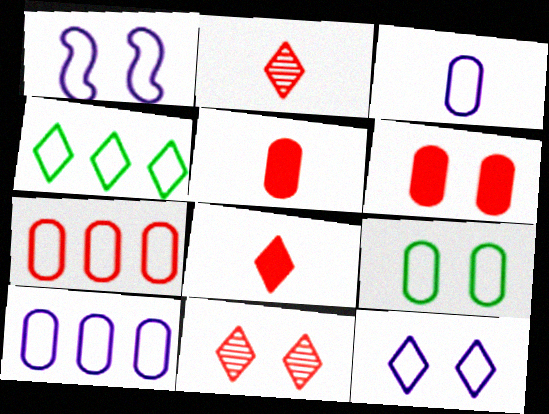[[3, 7, 9]]